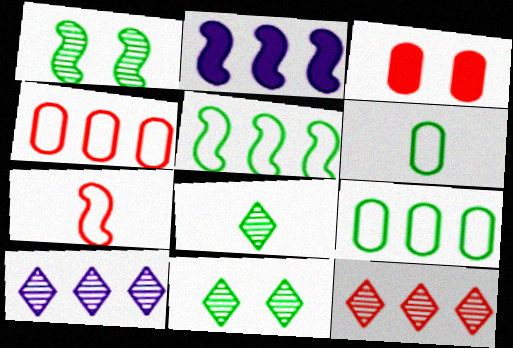[[1, 2, 7], 
[2, 9, 12], 
[3, 7, 12]]